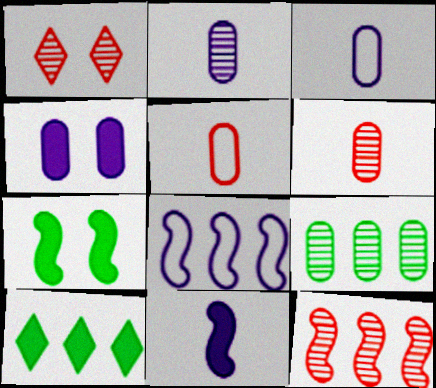[[1, 6, 12], 
[4, 5, 9]]